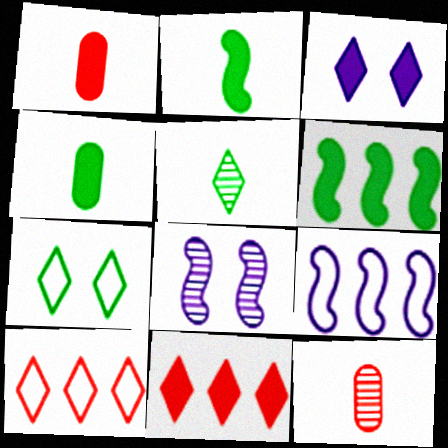[[1, 3, 6], 
[3, 5, 10], 
[4, 8, 10]]